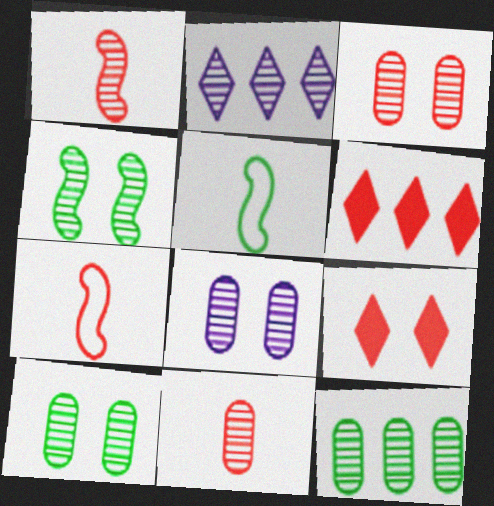[[1, 2, 10], 
[2, 4, 11], 
[3, 6, 7], 
[3, 8, 10], 
[5, 6, 8], 
[8, 11, 12]]